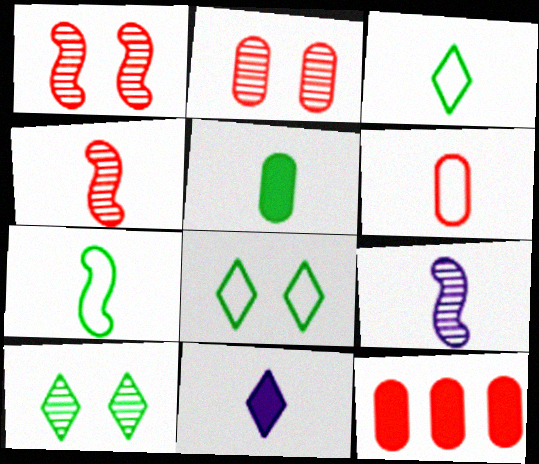[[2, 6, 12], 
[8, 9, 12]]